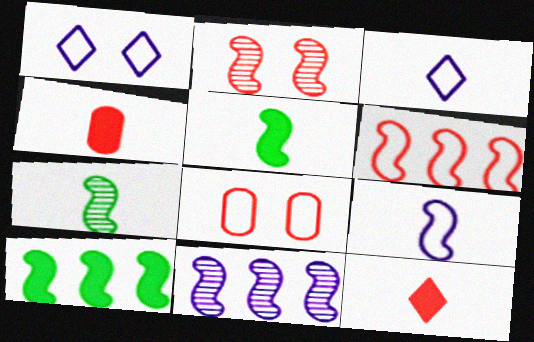[[2, 7, 11], 
[2, 9, 10], 
[3, 4, 7], 
[6, 10, 11]]